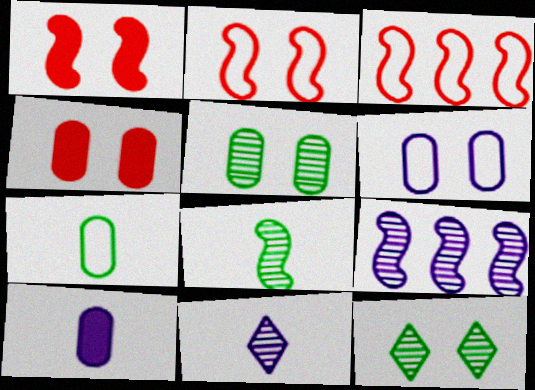[[1, 6, 12], 
[3, 10, 12], 
[4, 5, 6]]